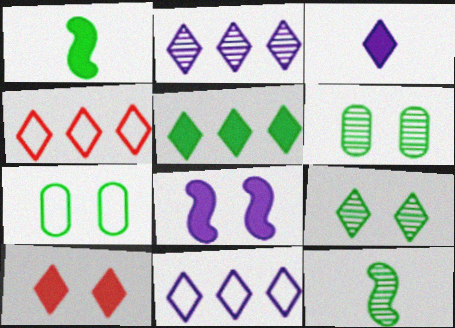[[2, 4, 5], 
[3, 4, 9], 
[3, 5, 10], 
[5, 7, 12]]